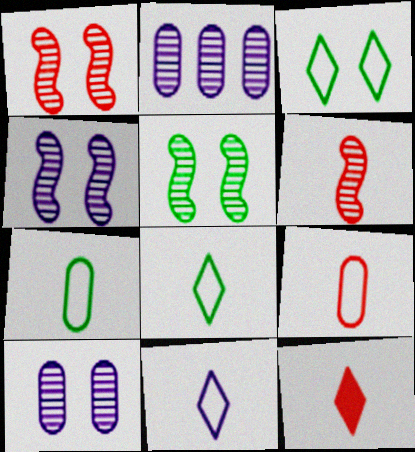[[1, 4, 5], 
[6, 9, 12]]